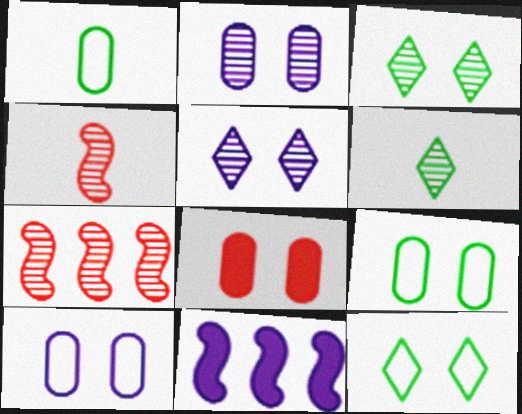[[2, 6, 7], 
[2, 8, 9]]